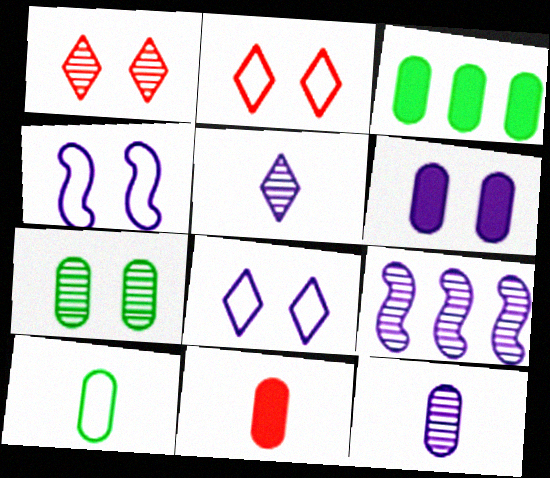[[3, 6, 11], 
[3, 7, 10], 
[10, 11, 12]]